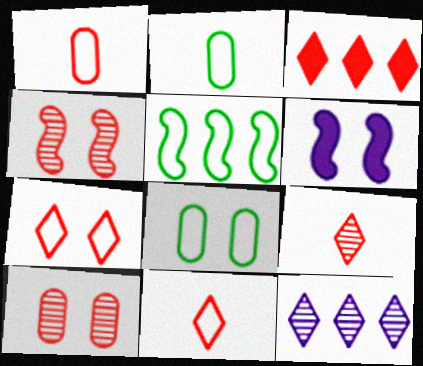[[1, 3, 4], 
[3, 7, 9]]